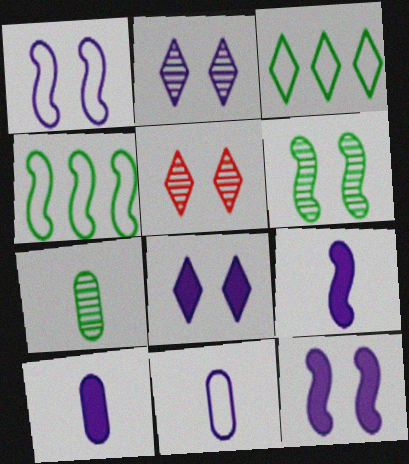[[4, 5, 10]]